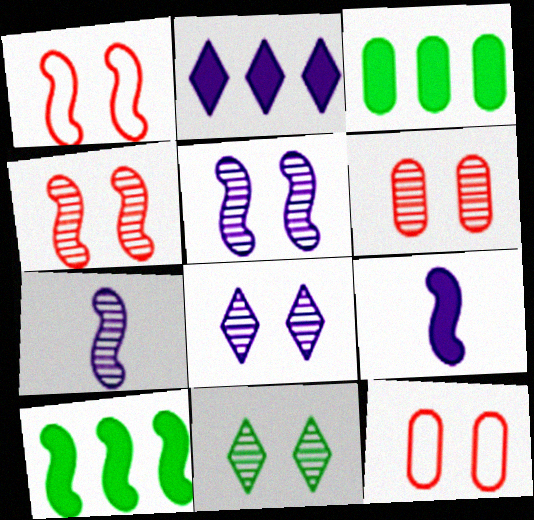[[1, 7, 10], 
[5, 6, 11]]